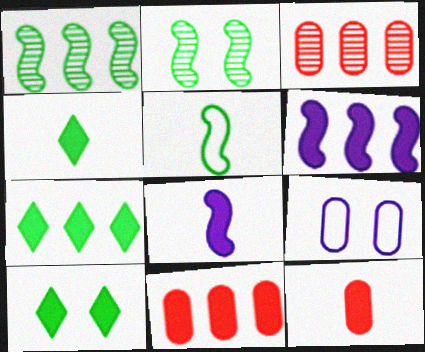[[4, 7, 10], 
[4, 8, 12], 
[6, 7, 11], 
[6, 10, 12], 
[8, 10, 11]]